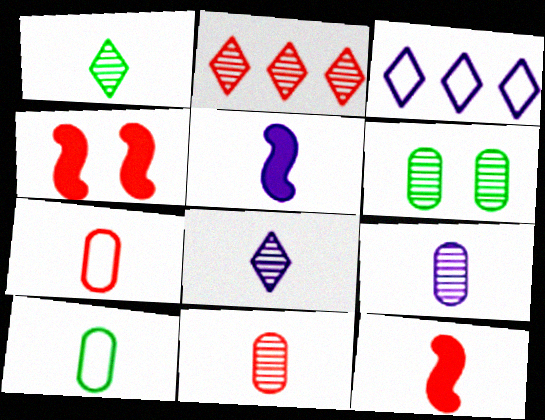[[1, 5, 7], 
[2, 4, 7], 
[3, 6, 12], 
[8, 10, 12]]